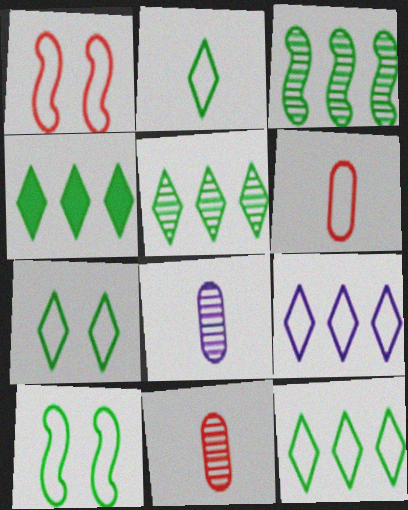[[1, 4, 8], 
[2, 7, 12], 
[4, 5, 12], 
[6, 9, 10]]